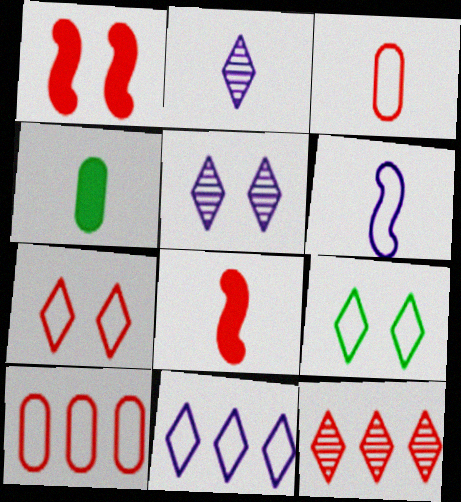[[1, 3, 12], 
[6, 9, 10]]